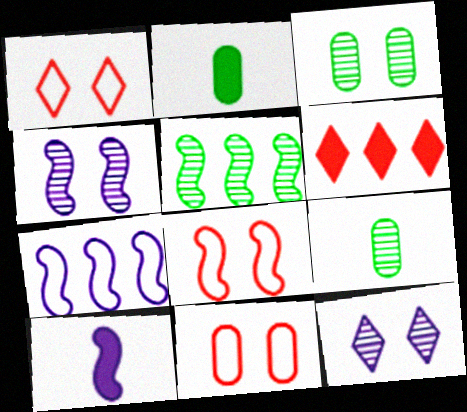[[1, 8, 11], 
[4, 7, 10], 
[5, 8, 10]]